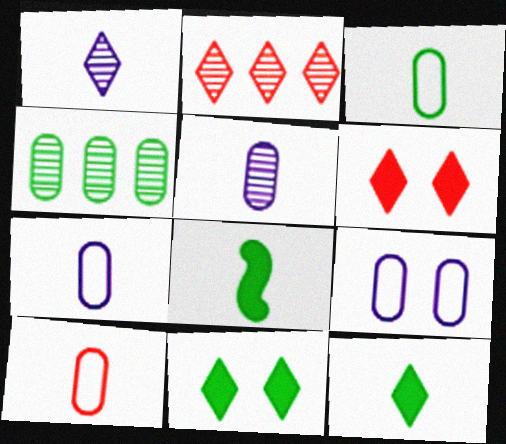[[1, 8, 10], 
[2, 8, 9], 
[3, 7, 10]]